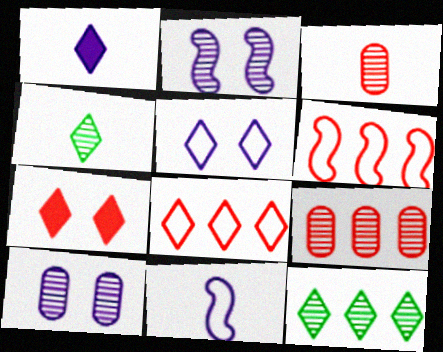[[2, 3, 12], 
[2, 4, 9], 
[3, 6, 7]]